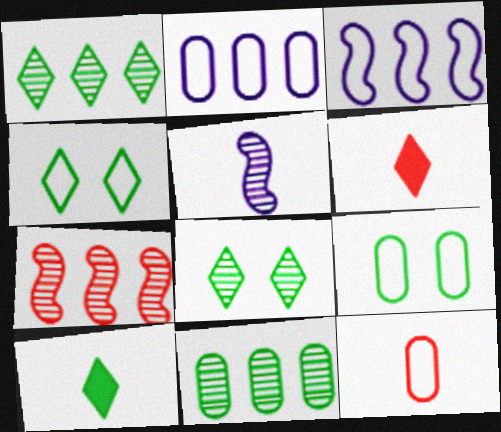[[1, 4, 10], 
[2, 9, 12], 
[3, 4, 12], 
[5, 10, 12]]